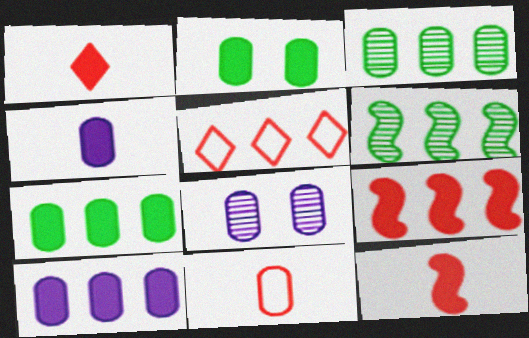[[5, 6, 10], 
[7, 8, 11]]